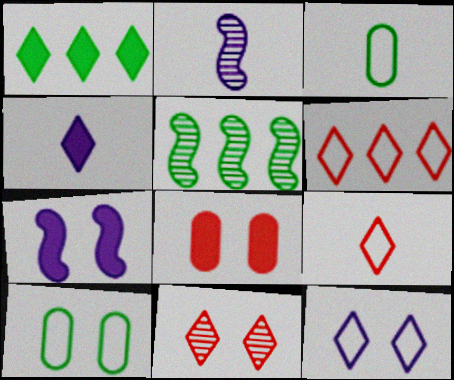[[7, 10, 11]]